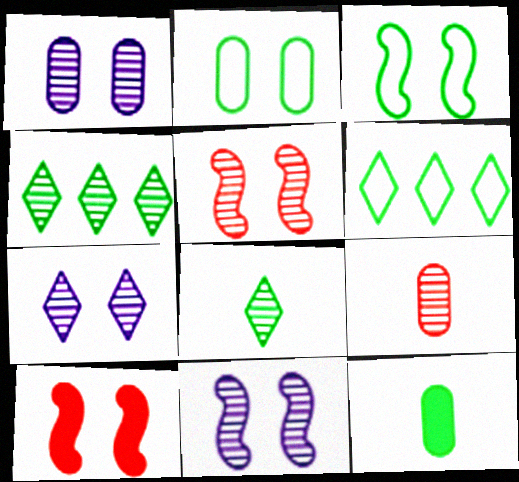[[1, 7, 11], 
[2, 7, 10], 
[3, 4, 12], 
[3, 10, 11], 
[4, 9, 11]]